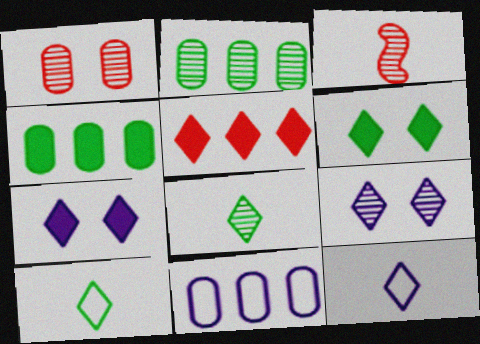[[2, 3, 9], 
[3, 6, 11], 
[5, 9, 10]]